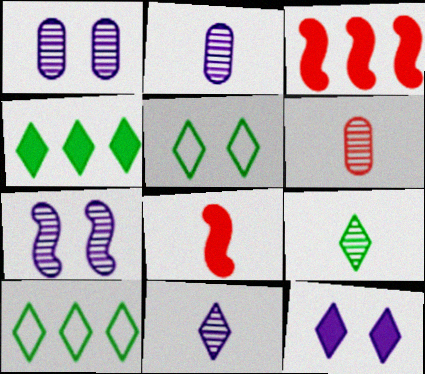[[1, 8, 10], 
[2, 3, 5], 
[4, 5, 9]]